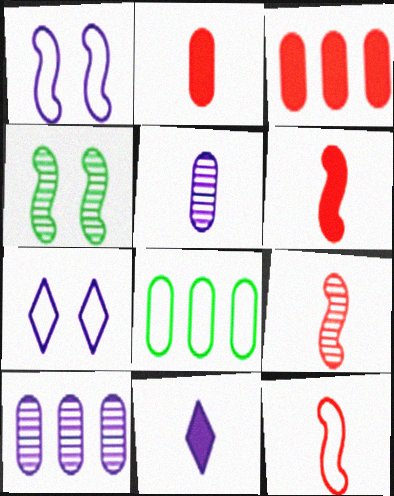[[1, 10, 11], 
[3, 8, 10], 
[6, 9, 12], 
[7, 8, 12]]